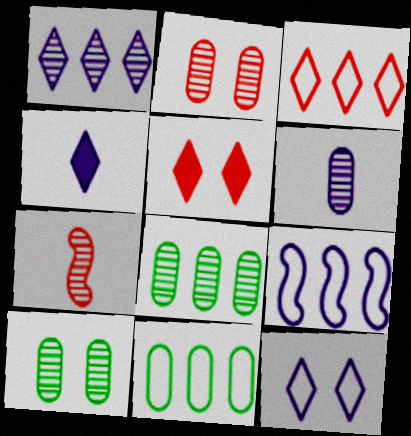[[1, 4, 12], 
[1, 7, 10], 
[2, 6, 8], 
[3, 9, 11]]